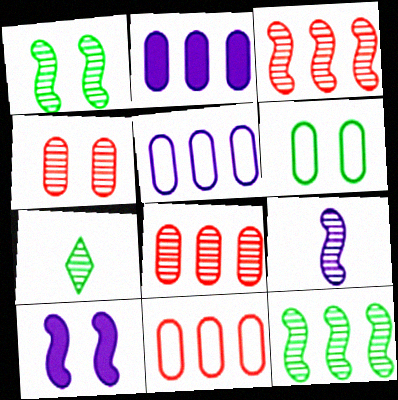[[1, 3, 9], 
[7, 10, 11]]